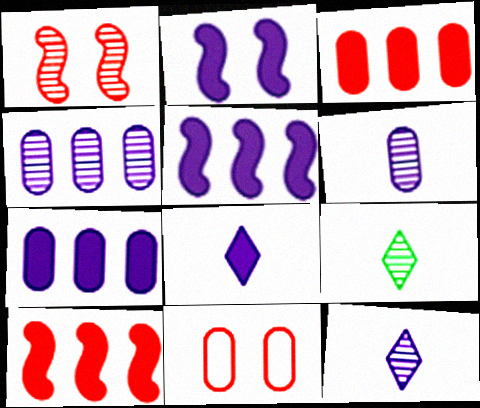[[1, 4, 9], 
[2, 7, 8], 
[5, 9, 11]]